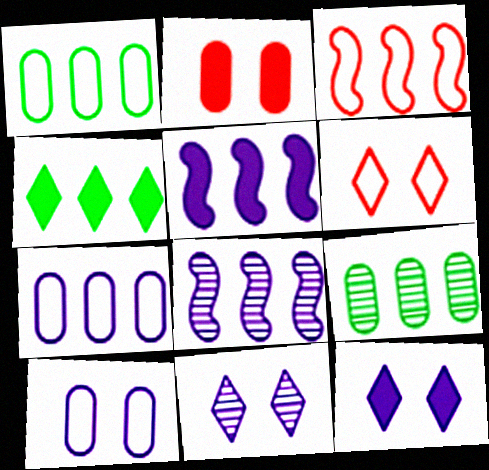[]